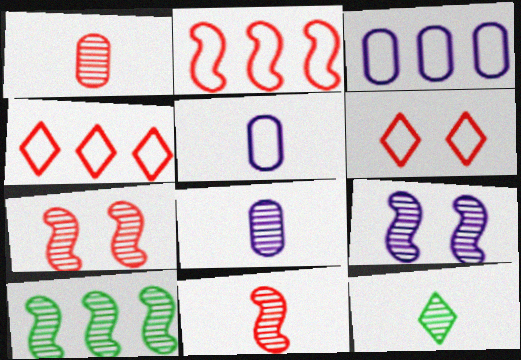[[8, 11, 12], 
[9, 10, 11]]